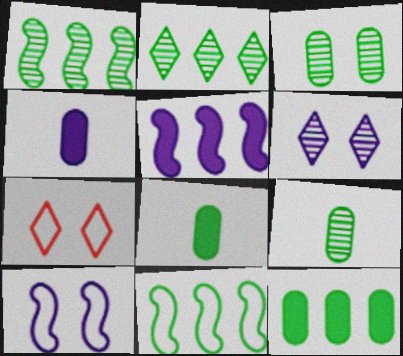[[1, 4, 7], 
[2, 11, 12], 
[5, 7, 9]]